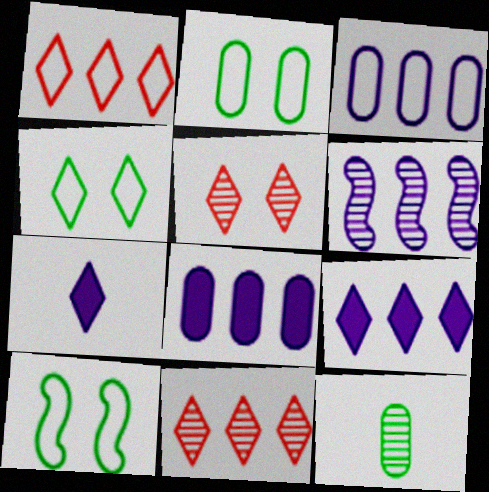[[2, 4, 10], 
[3, 6, 9], 
[4, 7, 11], 
[5, 6, 12]]